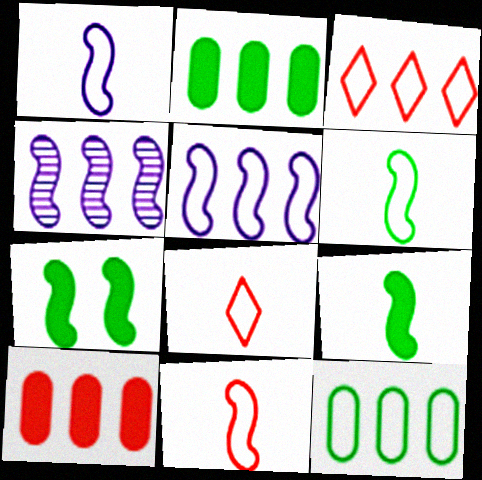[[1, 6, 11], 
[2, 3, 4], 
[3, 5, 12], 
[4, 7, 11]]